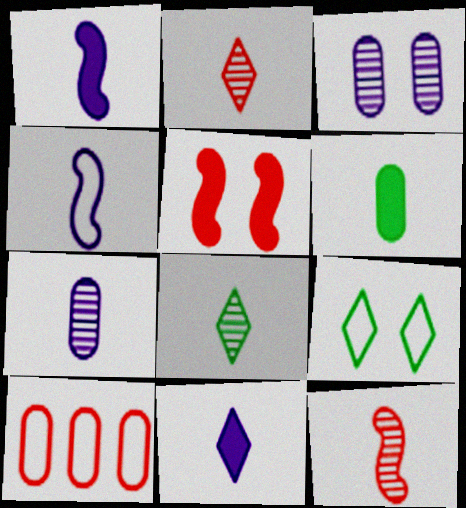[[2, 4, 6], 
[2, 5, 10], 
[3, 5, 9], 
[3, 6, 10], 
[4, 7, 11], 
[4, 9, 10], 
[7, 8, 12]]